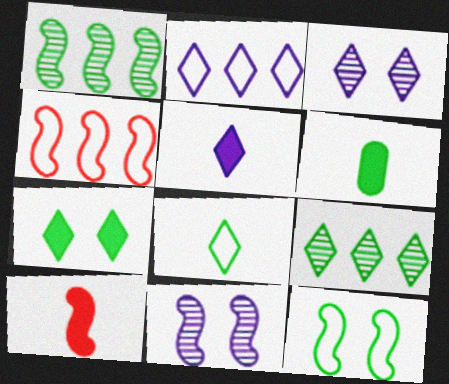[[2, 3, 5], 
[3, 4, 6], 
[5, 6, 10], 
[6, 9, 12], 
[7, 8, 9]]